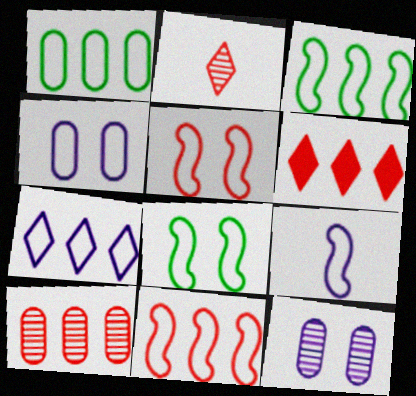[[1, 7, 11], 
[3, 5, 9], 
[4, 7, 9], 
[6, 10, 11], 
[8, 9, 11]]